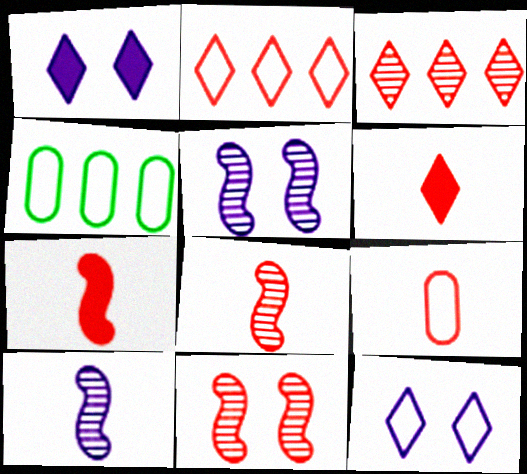[[1, 4, 8], 
[4, 5, 6], 
[6, 8, 9]]